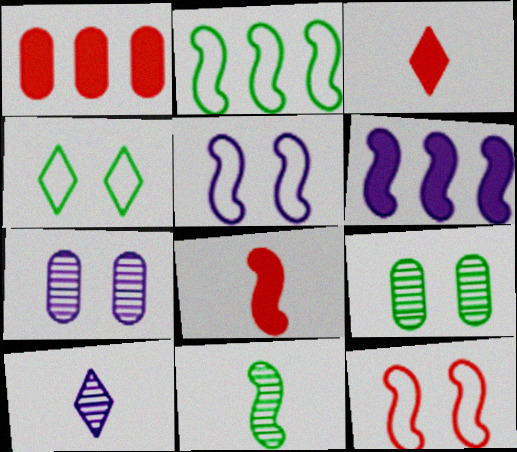[[2, 3, 7], 
[6, 11, 12]]